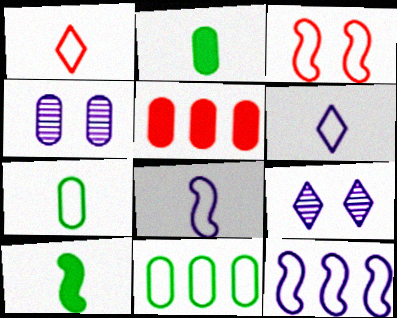[[1, 7, 8], 
[3, 6, 11], 
[4, 5, 7]]